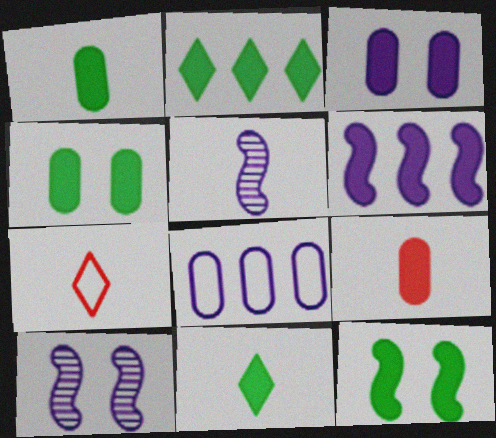[[1, 2, 12], 
[1, 5, 7]]